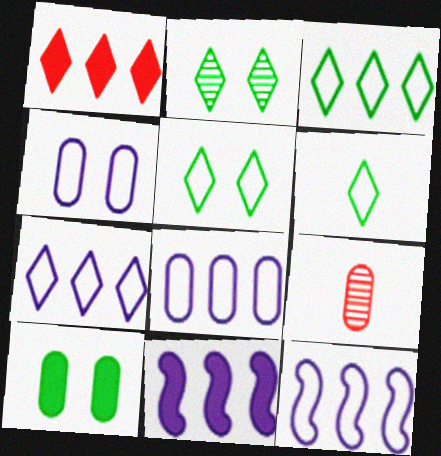[[3, 5, 6], 
[5, 9, 11], 
[7, 8, 12], 
[8, 9, 10]]